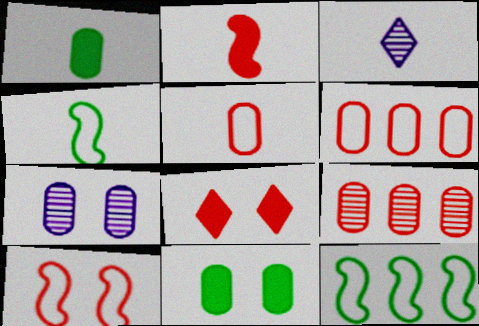[[1, 6, 7]]